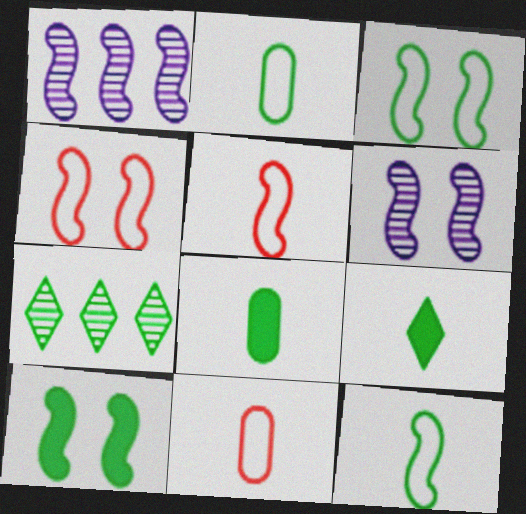[[1, 5, 10], 
[2, 7, 10], 
[3, 7, 8], 
[4, 6, 10]]